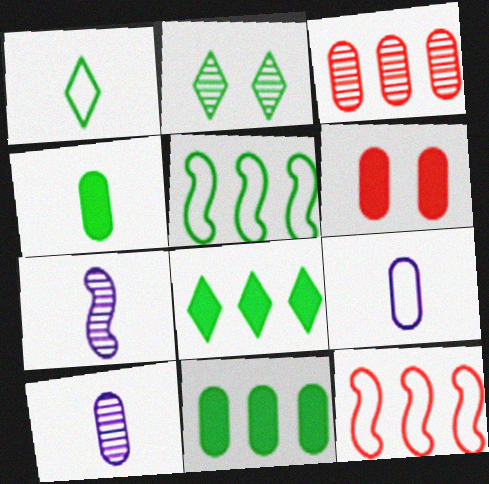[[1, 2, 8], 
[2, 3, 7], 
[2, 4, 5]]